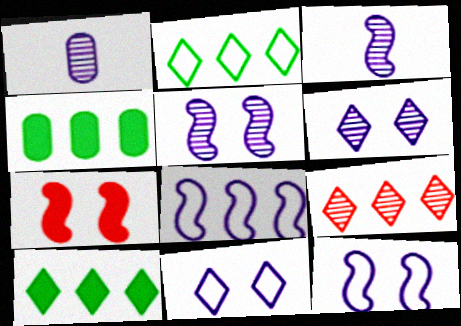[[1, 2, 7], 
[4, 8, 9]]